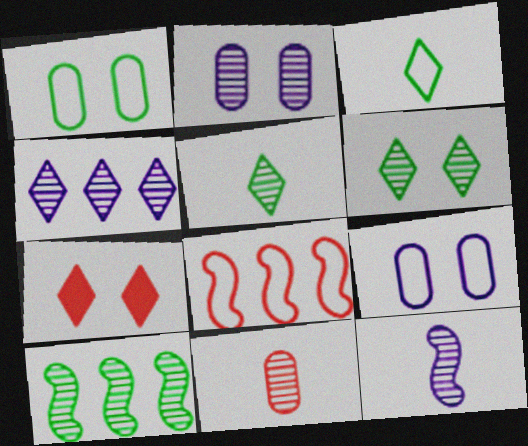[[2, 4, 12], 
[3, 4, 7], 
[3, 8, 9], 
[5, 11, 12], 
[7, 8, 11]]